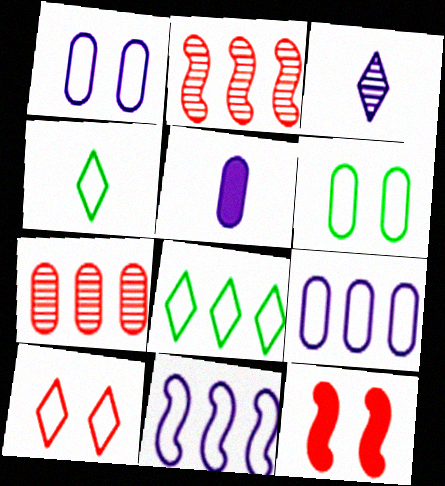[[5, 6, 7]]